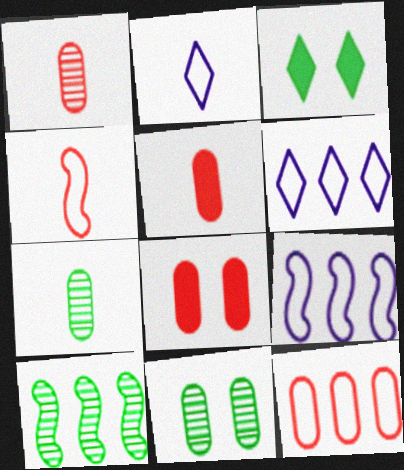[[1, 3, 9], 
[1, 8, 12], 
[2, 8, 10]]